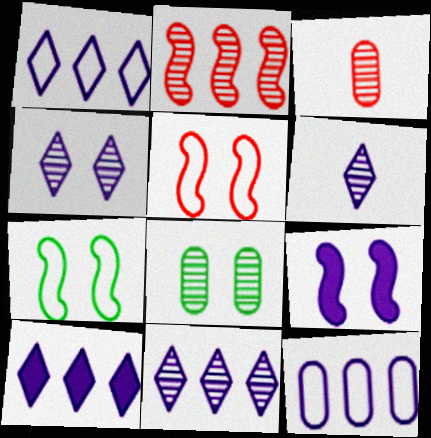[[1, 10, 11], 
[2, 6, 8], 
[3, 7, 10], 
[4, 6, 11], 
[6, 9, 12]]